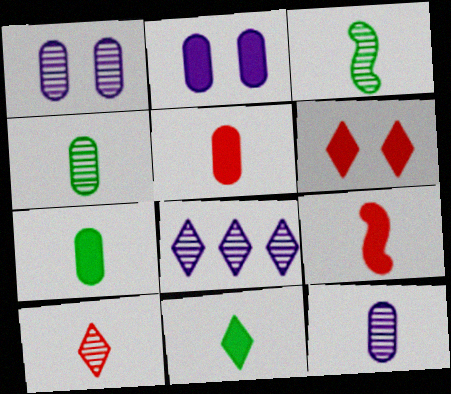[[3, 10, 12]]